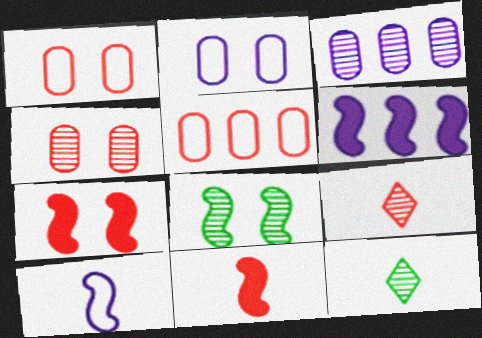[[1, 6, 12], 
[3, 8, 9], 
[5, 7, 9]]